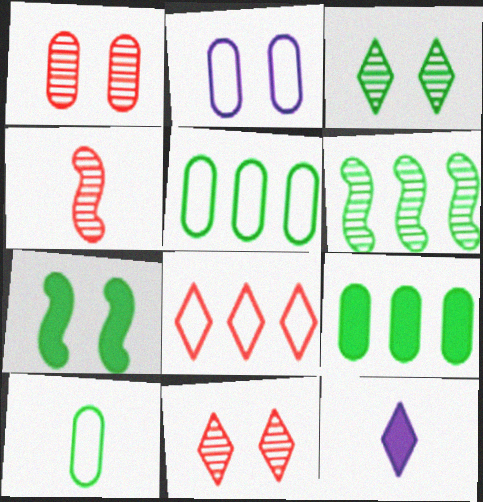[[2, 7, 11], 
[3, 8, 12], 
[4, 10, 12]]